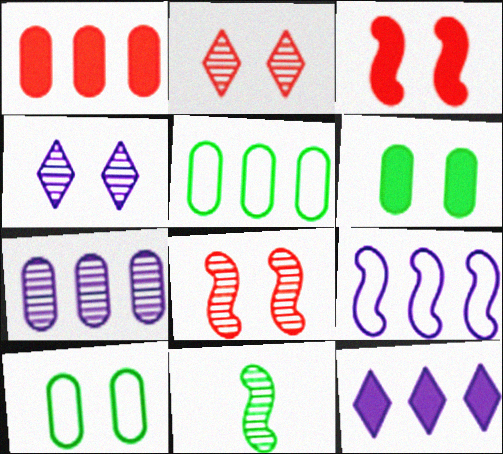[[1, 5, 7], 
[2, 7, 11], 
[3, 4, 10], 
[3, 9, 11], 
[7, 9, 12]]